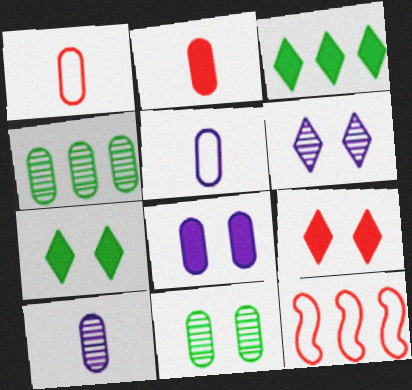[[1, 4, 8], 
[7, 10, 12]]